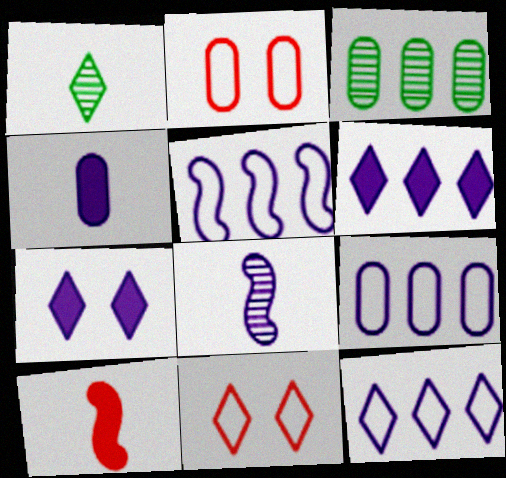[[1, 6, 11], 
[2, 3, 4], 
[5, 9, 12], 
[7, 8, 9]]